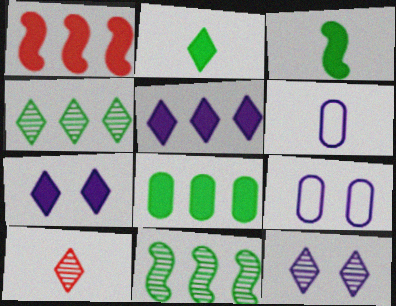[[1, 5, 8], 
[3, 6, 10], 
[4, 10, 12]]